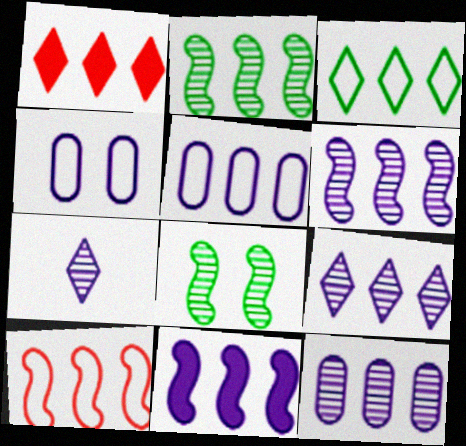[[1, 2, 5], 
[1, 3, 9], 
[2, 10, 11], 
[3, 5, 10], 
[4, 7, 11], 
[5, 9, 11], 
[6, 9, 12]]